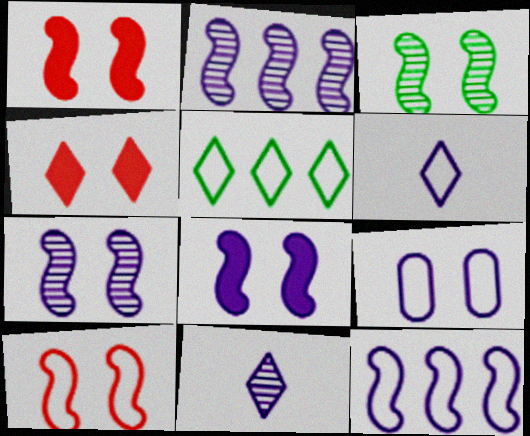[[3, 4, 9], 
[3, 8, 10], 
[4, 5, 11], 
[6, 9, 12]]